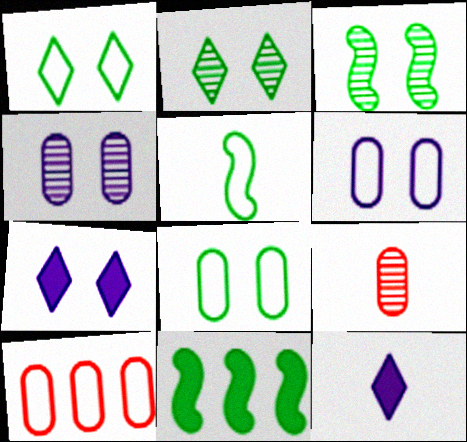[[3, 5, 11], 
[3, 10, 12], 
[5, 9, 12]]